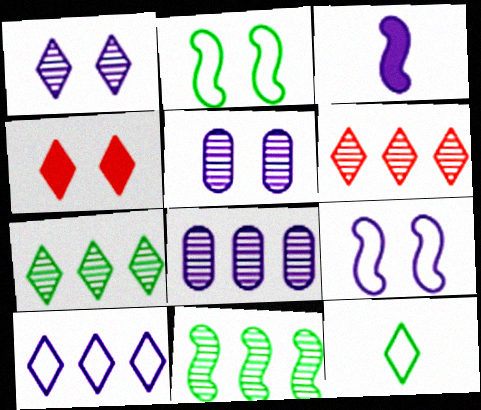[[2, 4, 5], 
[3, 5, 10], 
[6, 8, 11]]